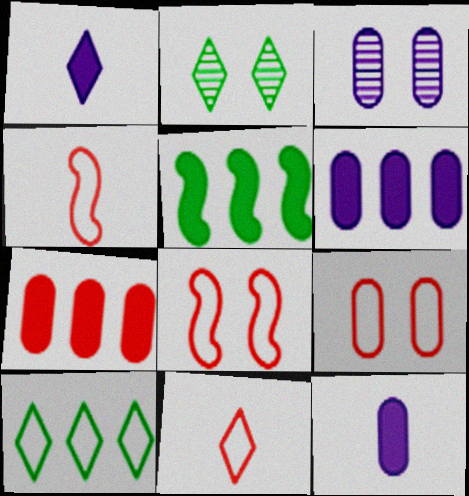[[2, 4, 6], 
[3, 5, 11]]